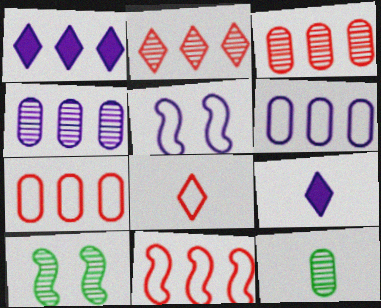[[4, 5, 9], 
[7, 9, 10]]